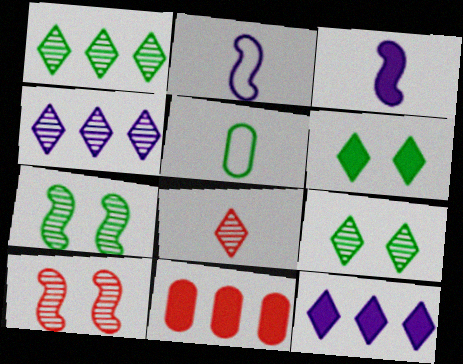[[2, 9, 11], 
[3, 5, 8], 
[3, 6, 11], 
[4, 8, 9], 
[5, 10, 12]]